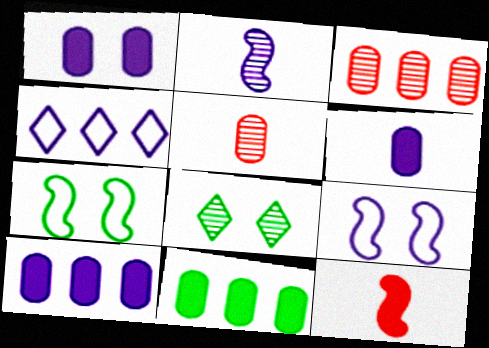[[1, 2, 4], 
[1, 6, 10], 
[2, 3, 8]]